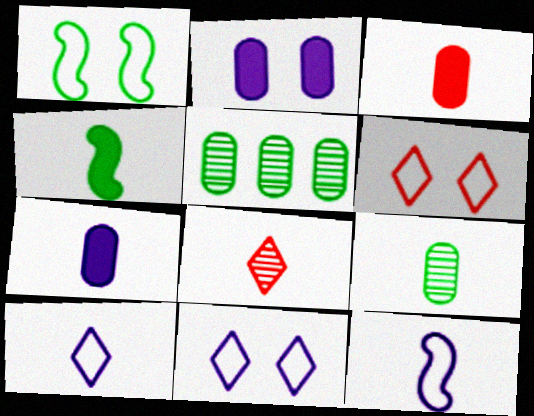[]